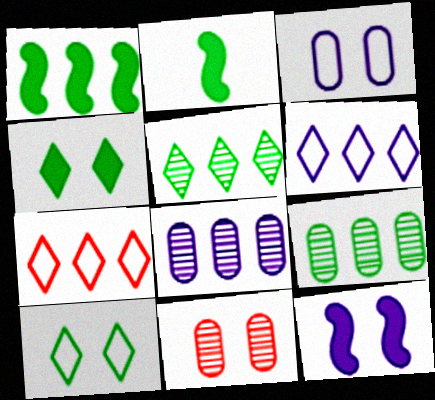[[1, 7, 8], 
[2, 6, 11], 
[2, 9, 10], 
[10, 11, 12]]